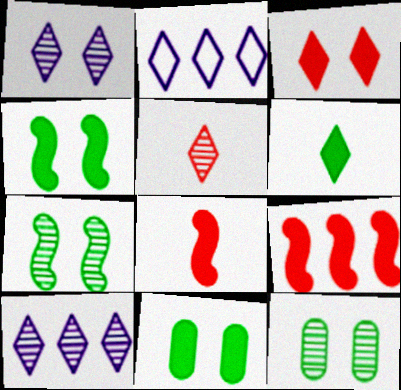[[2, 8, 12]]